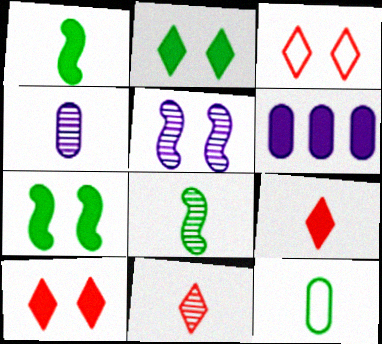[[1, 6, 10], 
[3, 6, 8], 
[4, 8, 11], 
[6, 7, 9]]